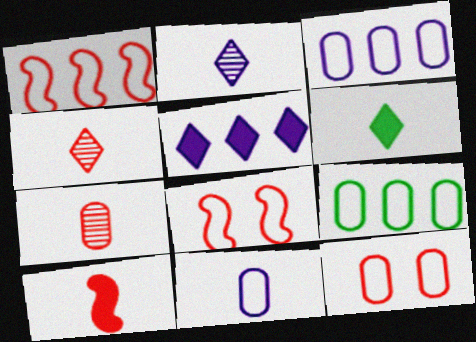[[9, 11, 12]]